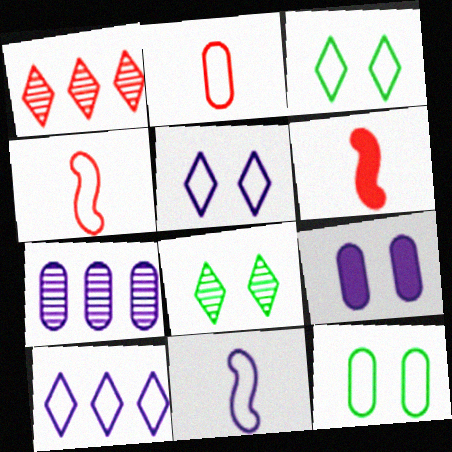[[3, 6, 7], 
[4, 10, 12]]